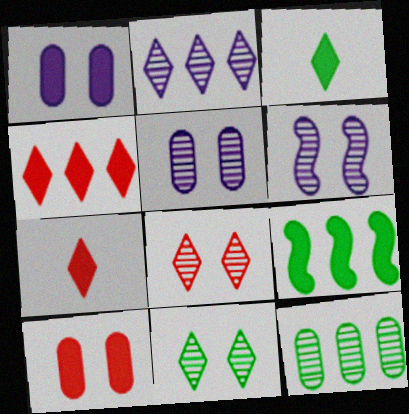[[1, 7, 9]]